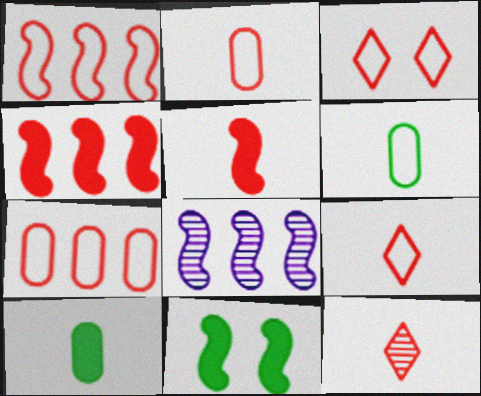[[1, 2, 3], 
[2, 5, 12], 
[3, 8, 10]]